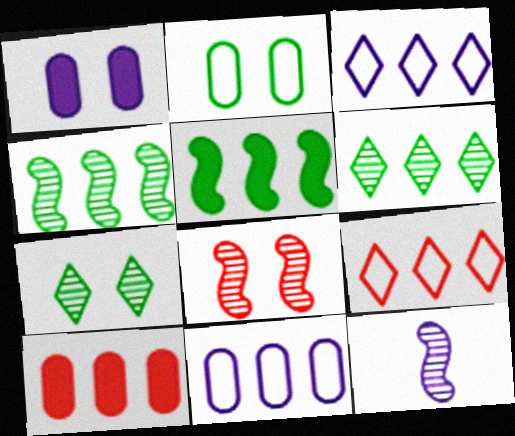[[1, 3, 12], 
[3, 4, 10], 
[4, 8, 12]]